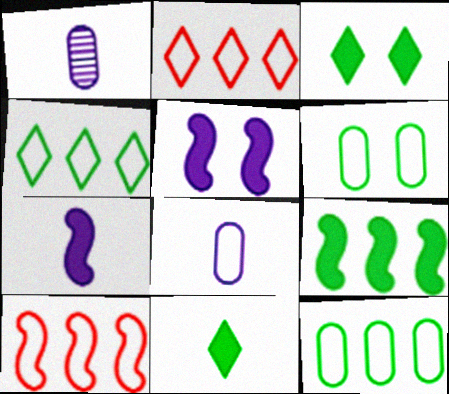[[1, 3, 10]]